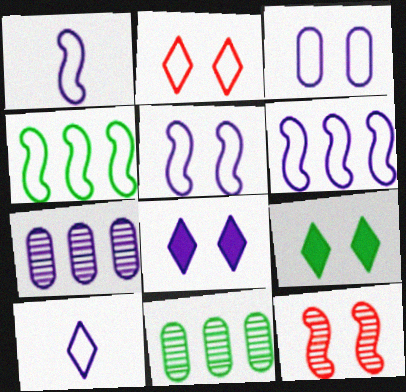[[1, 5, 6], 
[1, 7, 8], 
[3, 6, 10], 
[3, 9, 12]]